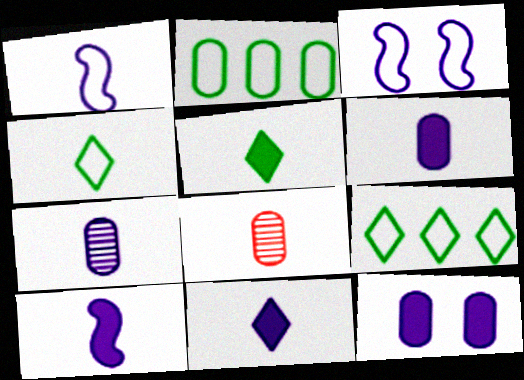[[1, 5, 8], 
[1, 7, 11], 
[2, 8, 12], 
[4, 8, 10], 
[6, 10, 11]]